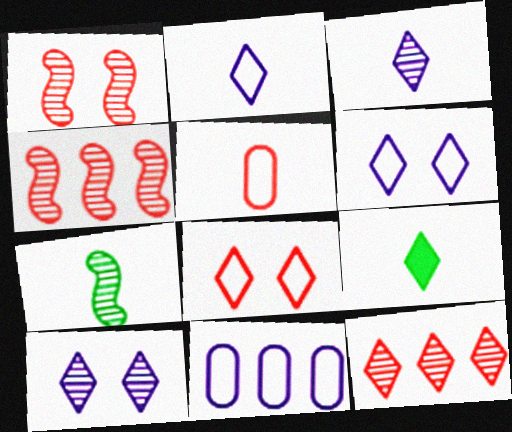[[1, 9, 11], 
[6, 9, 12]]